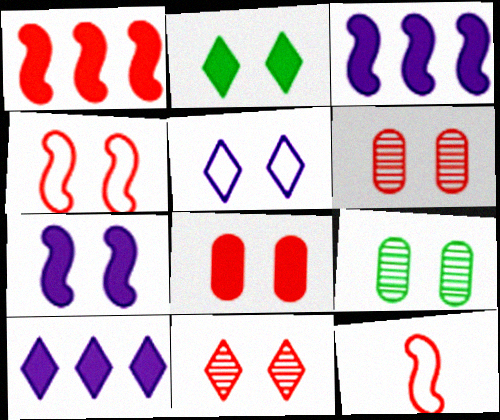[[2, 5, 11], 
[2, 7, 8], 
[4, 8, 11], 
[9, 10, 12]]